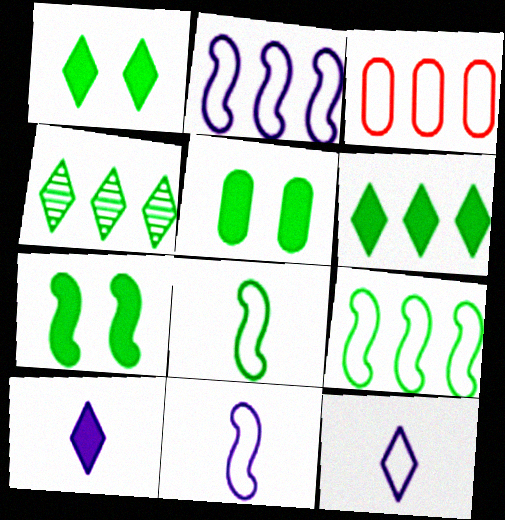[[1, 5, 7], 
[4, 5, 8]]